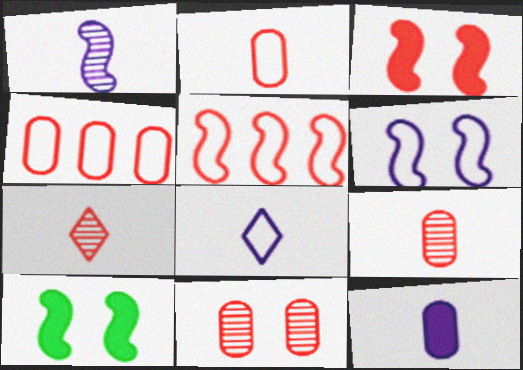[[1, 5, 10], 
[1, 8, 12], 
[3, 4, 7]]